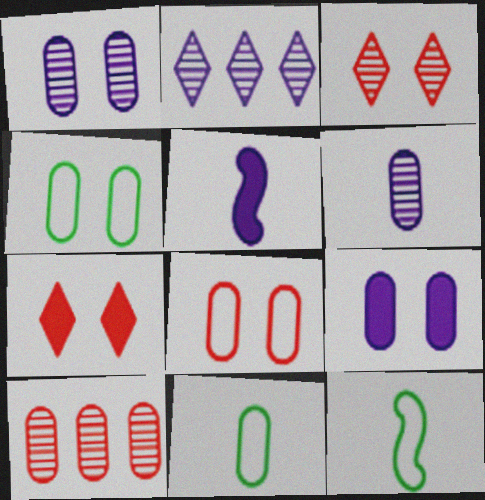[[9, 10, 11]]